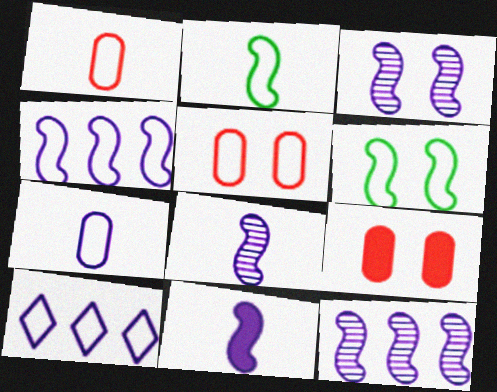[[1, 6, 10], 
[2, 5, 10], 
[3, 4, 11], 
[3, 8, 12]]